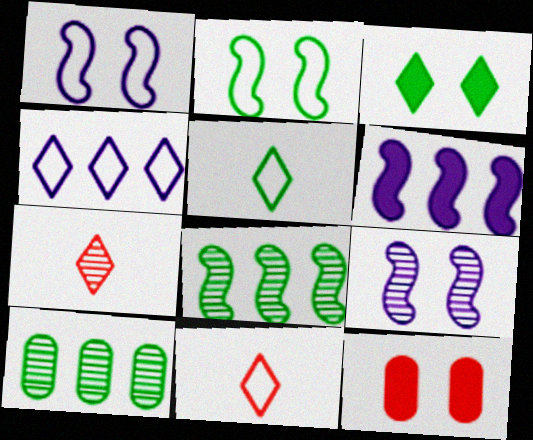[[3, 4, 7], 
[7, 9, 10]]